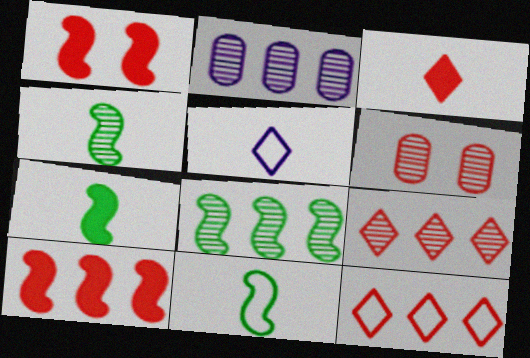[[2, 8, 9], 
[4, 7, 11]]